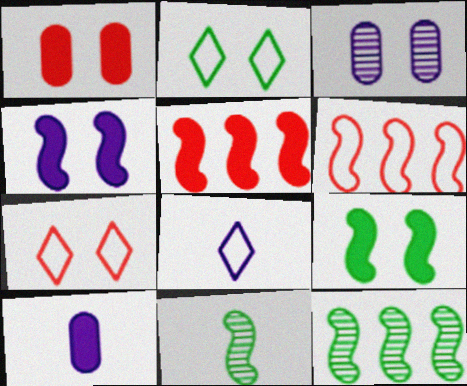[[1, 8, 12], 
[3, 7, 9], 
[4, 6, 11], 
[7, 10, 12]]